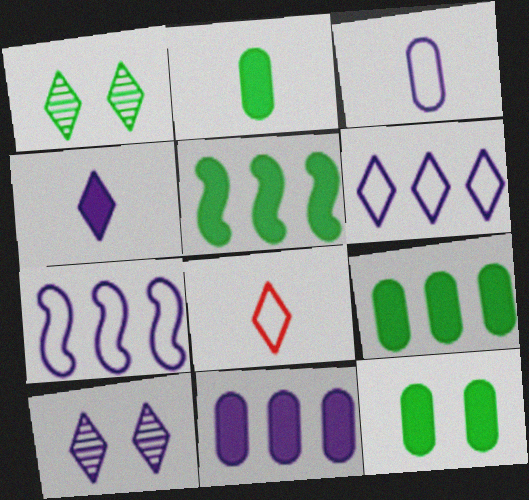[[2, 9, 12], 
[4, 6, 10]]